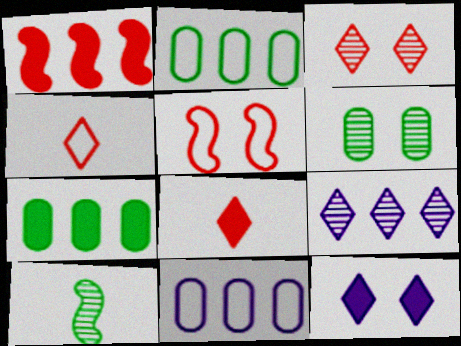[[1, 2, 9], 
[5, 6, 12]]